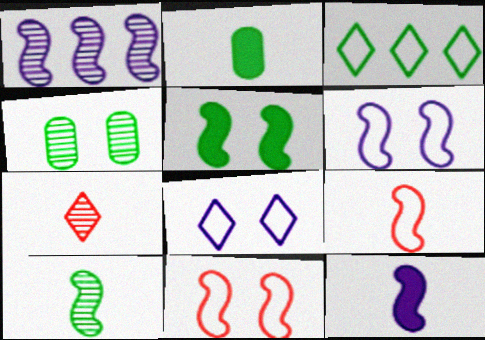[[1, 4, 7], 
[1, 5, 9], 
[1, 6, 12], 
[9, 10, 12]]